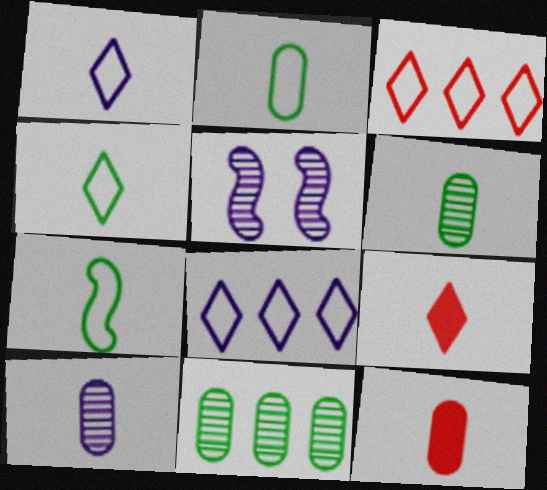[[2, 4, 7], 
[2, 10, 12], 
[7, 9, 10]]